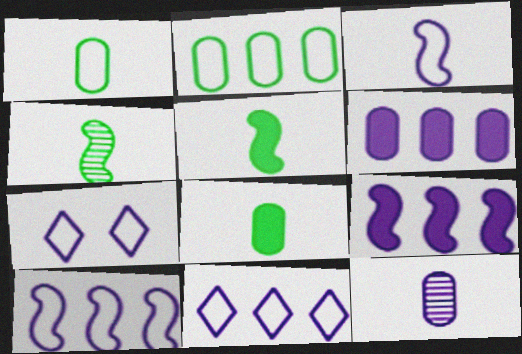[[7, 9, 12]]